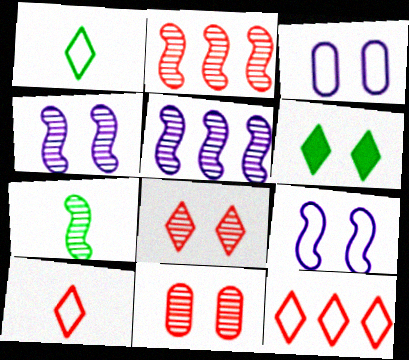[[2, 4, 7], 
[6, 9, 11]]